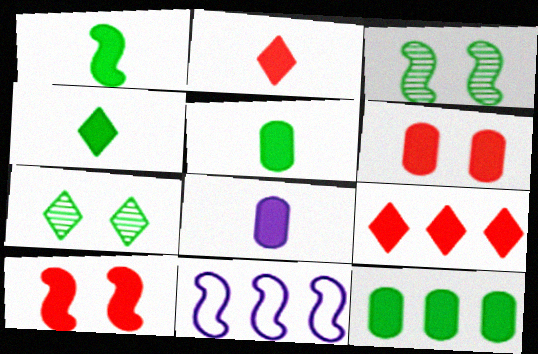[[1, 2, 8], 
[1, 4, 5], 
[6, 8, 12]]